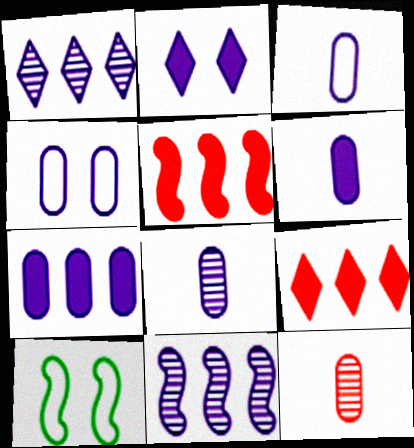[[2, 3, 11], 
[3, 6, 8], 
[4, 7, 8], 
[8, 9, 10]]